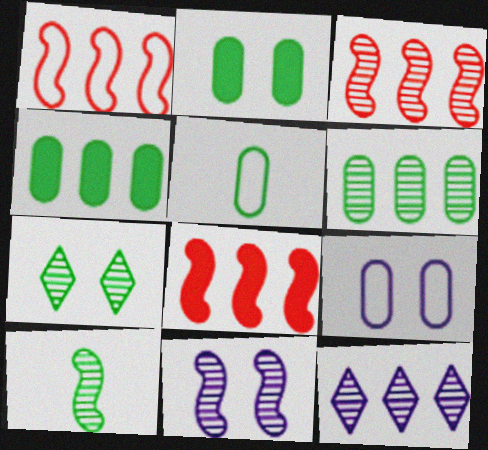[[1, 3, 8], 
[1, 4, 12], 
[2, 5, 6], 
[3, 6, 12], 
[3, 10, 11], 
[6, 7, 10]]